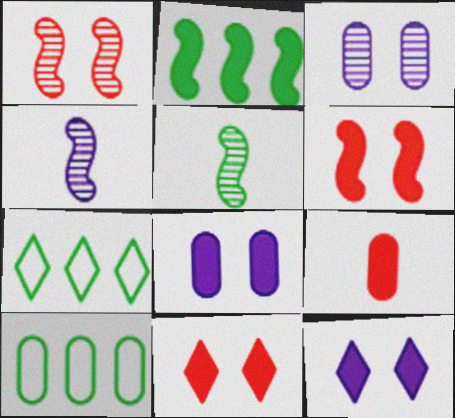[[2, 9, 12], 
[3, 9, 10], 
[4, 10, 11]]